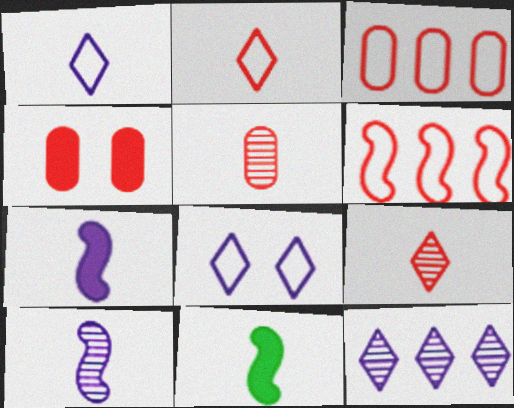[[1, 5, 11], 
[3, 4, 5], 
[4, 6, 9]]